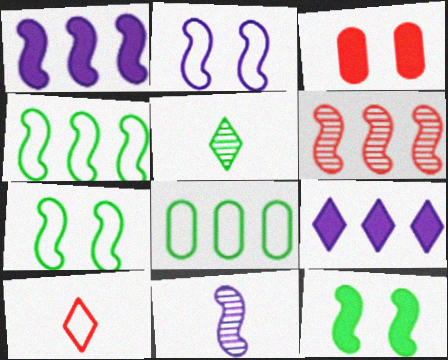[[1, 2, 11], 
[1, 4, 6], 
[2, 8, 10], 
[3, 6, 10], 
[5, 8, 12], 
[6, 8, 9]]